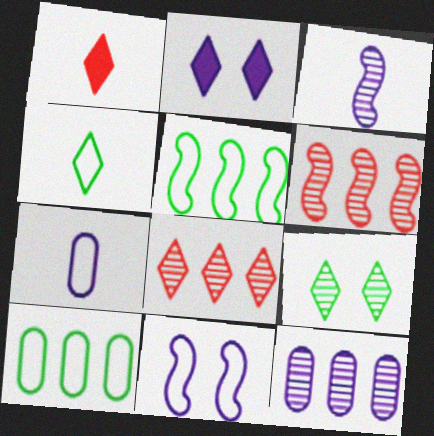[[2, 4, 8]]